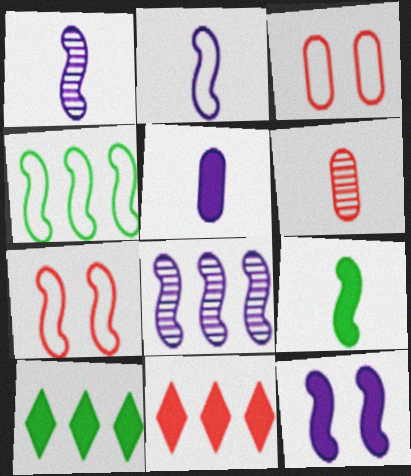[[1, 3, 10], 
[2, 4, 7], 
[2, 8, 12], 
[6, 7, 11], 
[7, 8, 9]]